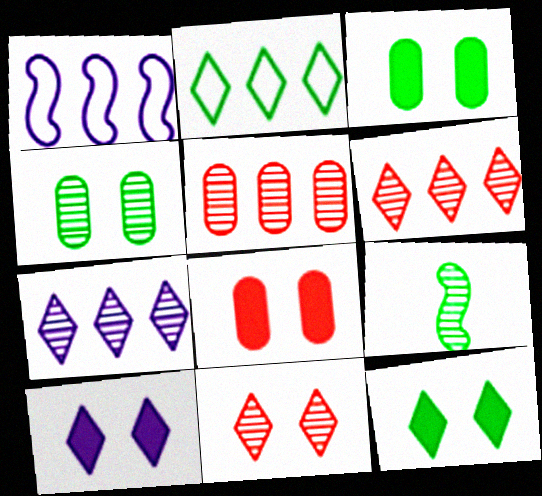[[2, 3, 9]]